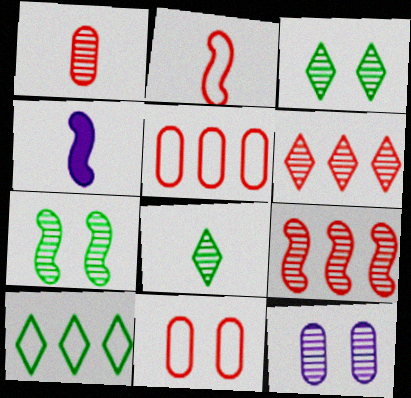[[3, 4, 5], 
[8, 9, 12]]